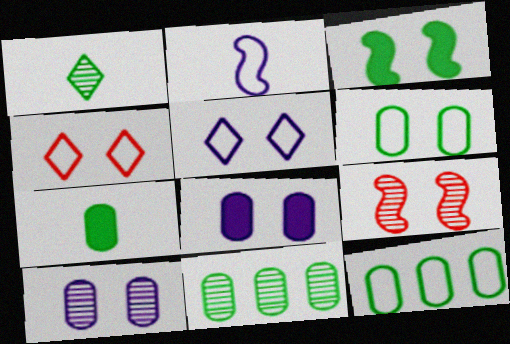[[1, 3, 12], 
[2, 4, 12], 
[3, 4, 10], 
[6, 7, 11]]